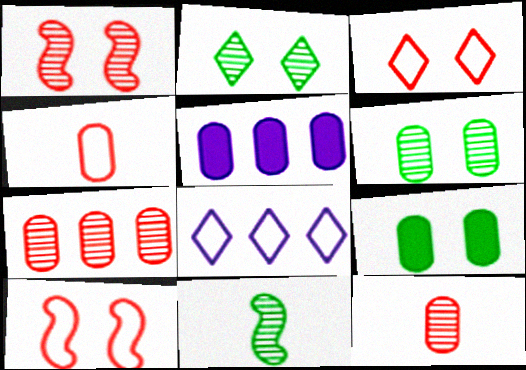[[3, 5, 11], 
[4, 5, 6]]